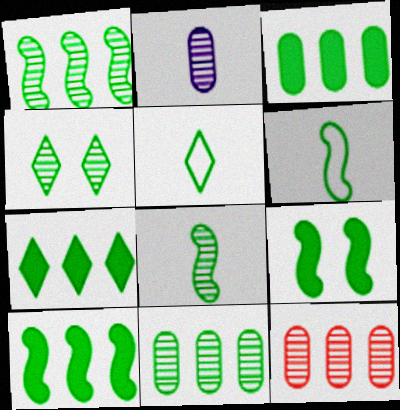[[1, 6, 9], 
[3, 4, 6], 
[3, 7, 10], 
[4, 5, 7], 
[4, 8, 11], 
[5, 9, 11]]